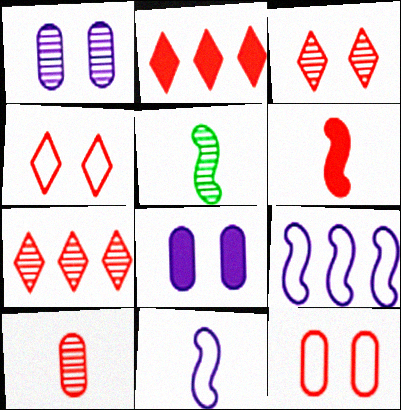[[1, 5, 7], 
[5, 6, 11], 
[6, 7, 12]]